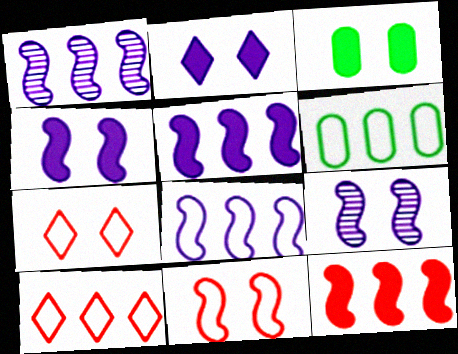[[1, 5, 8], 
[3, 7, 9], 
[6, 8, 10]]